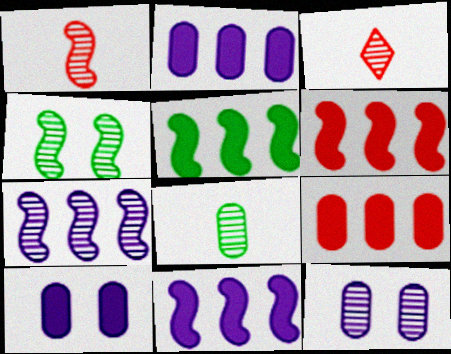[[1, 4, 7], 
[5, 6, 11]]